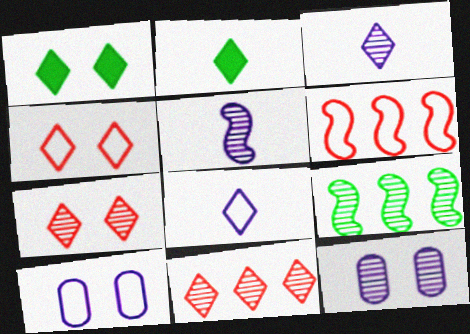[[1, 8, 11], 
[2, 6, 12]]